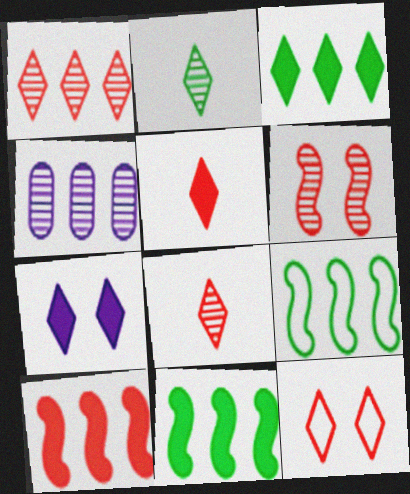[[1, 5, 12], 
[2, 4, 6], 
[3, 5, 7]]